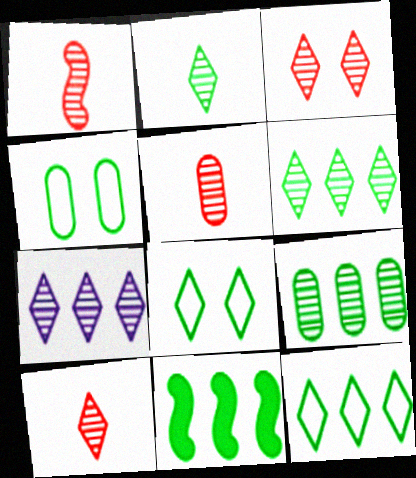[[1, 5, 10], 
[2, 3, 7], 
[2, 4, 11], 
[9, 11, 12]]